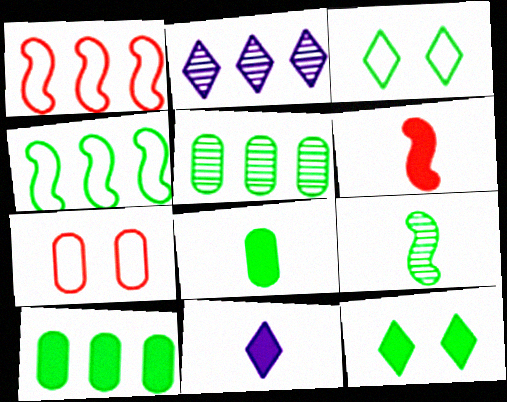[[1, 2, 10], 
[3, 9, 10], 
[6, 8, 11]]